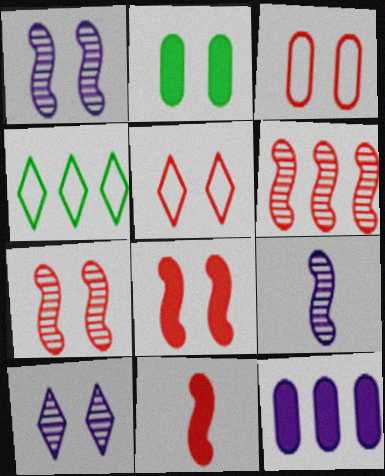[[1, 2, 5], 
[4, 6, 12]]